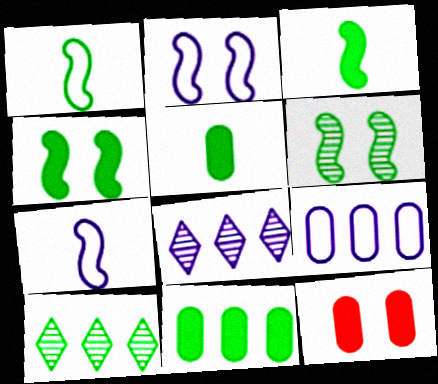[[1, 8, 12], 
[7, 10, 12]]